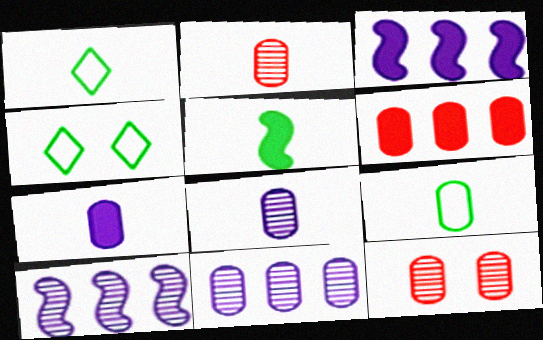[[1, 3, 12], 
[2, 3, 4], 
[2, 7, 9]]